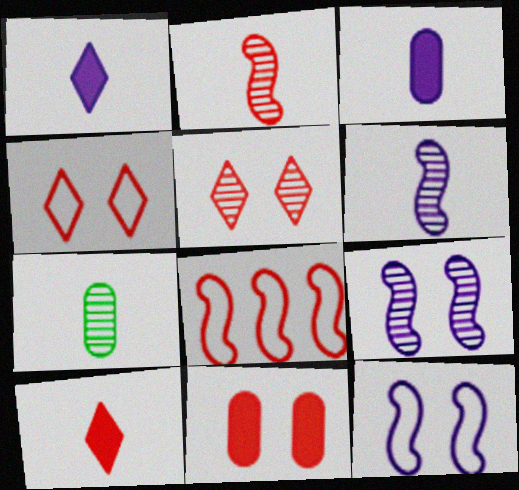[]